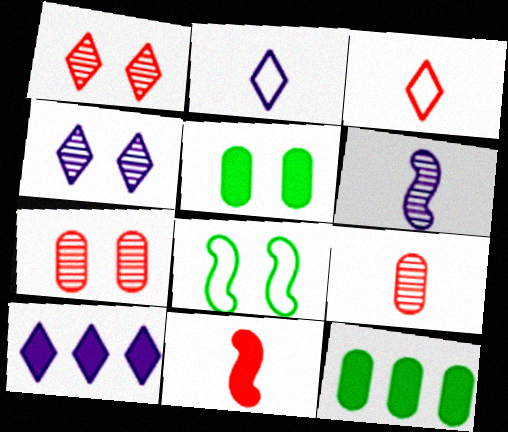[[2, 4, 10], 
[3, 9, 11], 
[5, 10, 11], 
[8, 9, 10]]